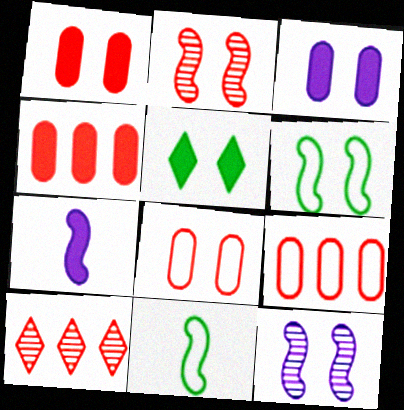[[3, 10, 11], 
[4, 5, 7], 
[5, 8, 12]]